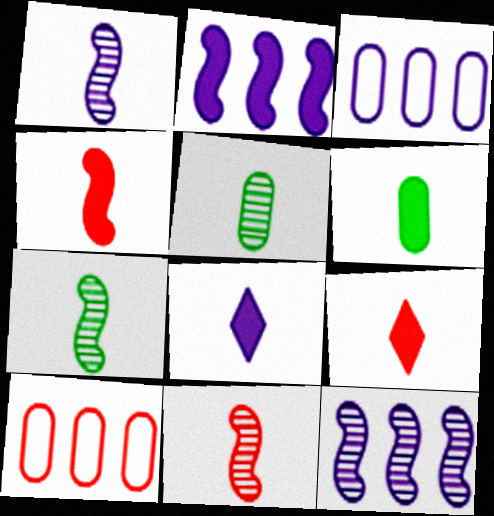[[1, 7, 11], 
[4, 6, 8]]